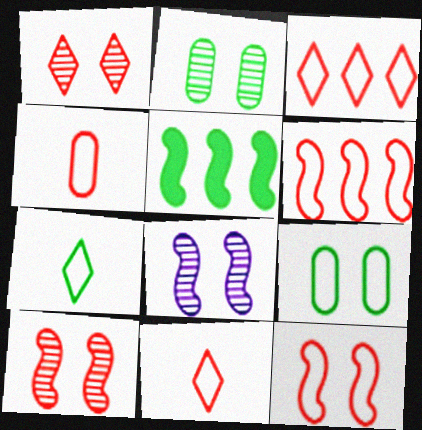[[1, 2, 8], 
[2, 5, 7], 
[3, 4, 12]]